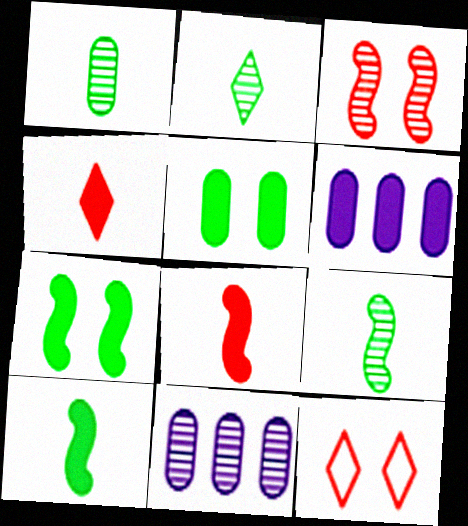[[1, 2, 9], 
[2, 3, 11], 
[4, 6, 7], 
[6, 9, 12], 
[10, 11, 12]]